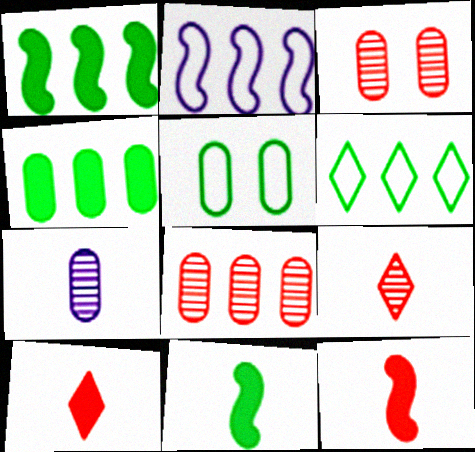[]